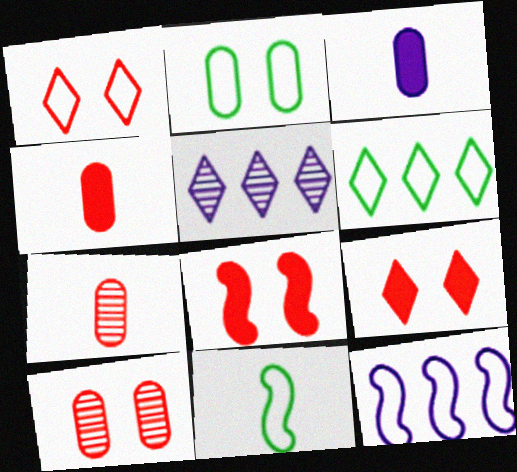[[1, 8, 10], 
[2, 6, 11]]